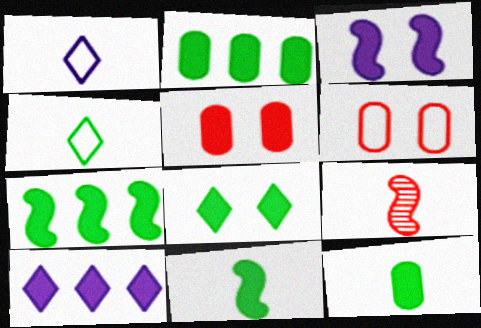[[1, 9, 12], 
[2, 8, 11], 
[3, 5, 8], 
[5, 10, 11], 
[7, 8, 12]]